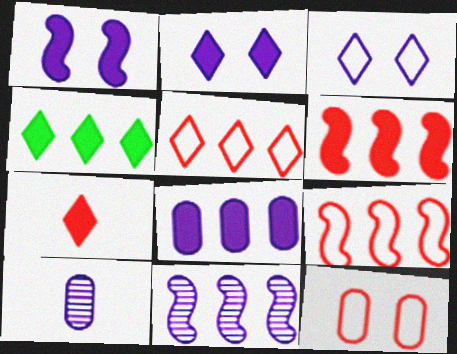[[2, 4, 7], 
[4, 6, 8]]